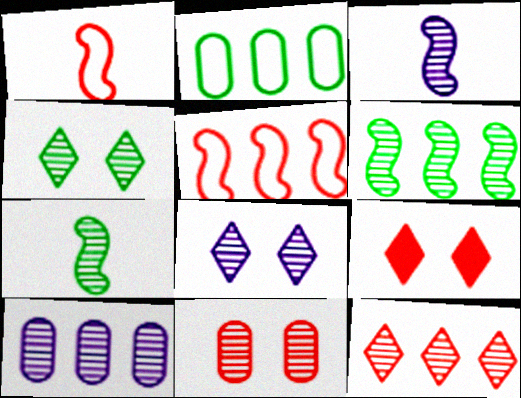[[2, 3, 9], 
[3, 8, 10], 
[6, 10, 12]]